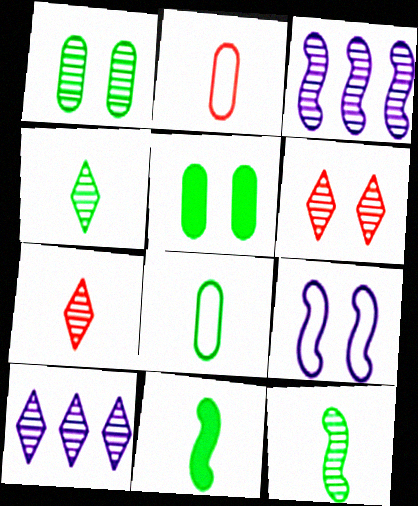[[1, 3, 7], 
[4, 6, 10], 
[4, 8, 11], 
[5, 6, 9]]